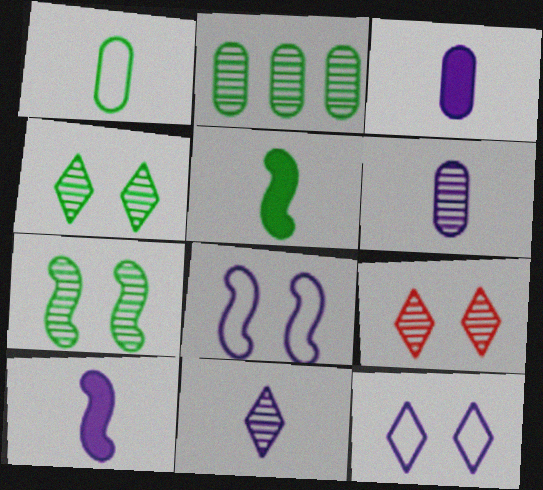[]